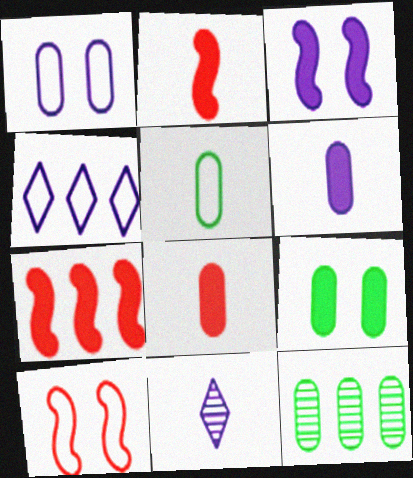[[1, 8, 12], 
[2, 5, 11], 
[4, 5, 10], 
[4, 7, 12], 
[5, 9, 12]]